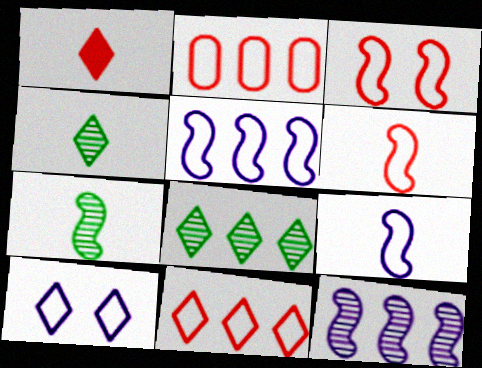[[1, 8, 10]]